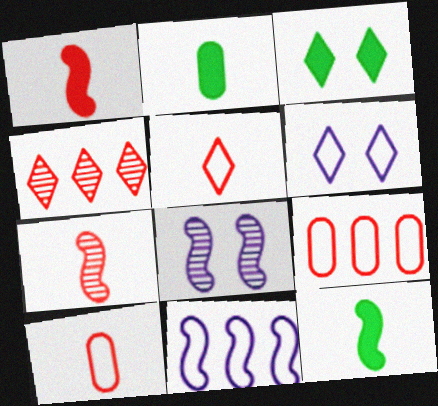[]